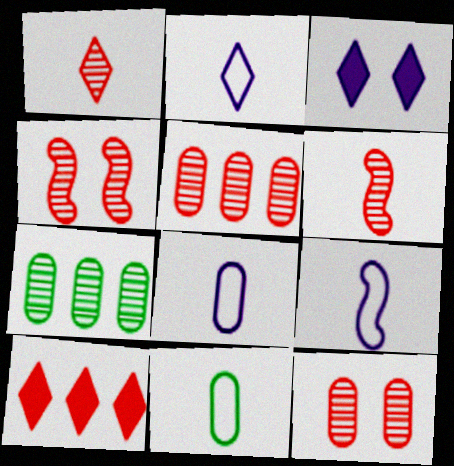[[1, 4, 5], 
[2, 8, 9]]